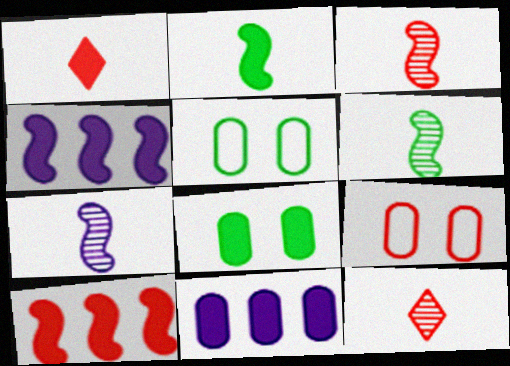[[1, 4, 8], 
[3, 6, 7], 
[4, 5, 12], 
[9, 10, 12]]